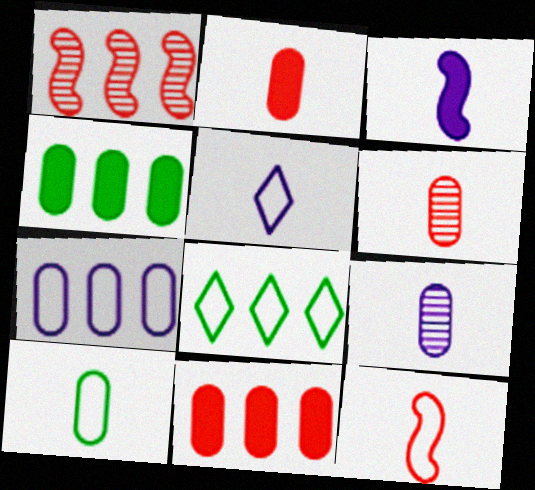[[2, 9, 10], 
[3, 5, 9], 
[5, 10, 12]]